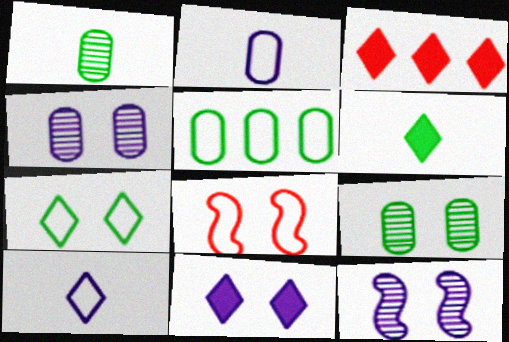[[3, 6, 11], 
[5, 8, 10], 
[8, 9, 11]]